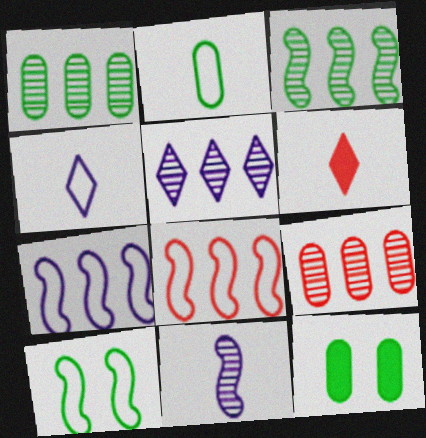[[1, 2, 12], 
[2, 6, 11], 
[3, 5, 9]]